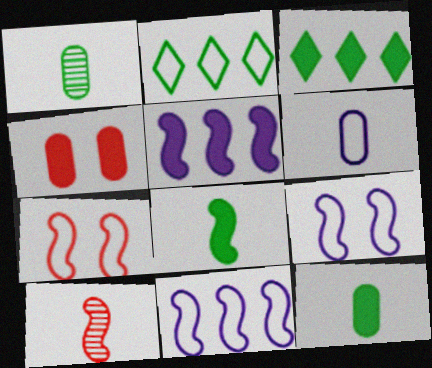[[2, 6, 7]]